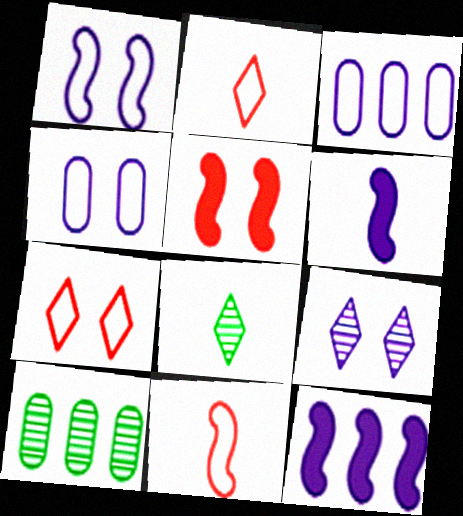[[3, 5, 8], 
[3, 6, 9], 
[6, 7, 10]]